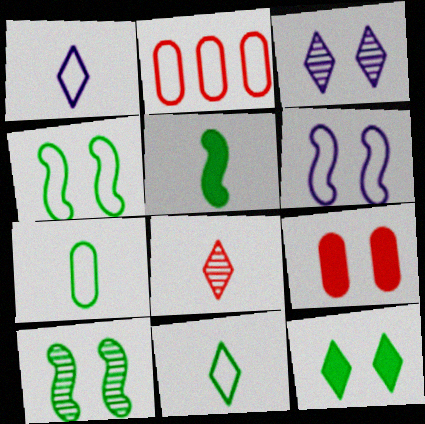[[1, 2, 4], 
[2, 3, 5], 
[2, 6, 11], 
[3, 4, 9]]